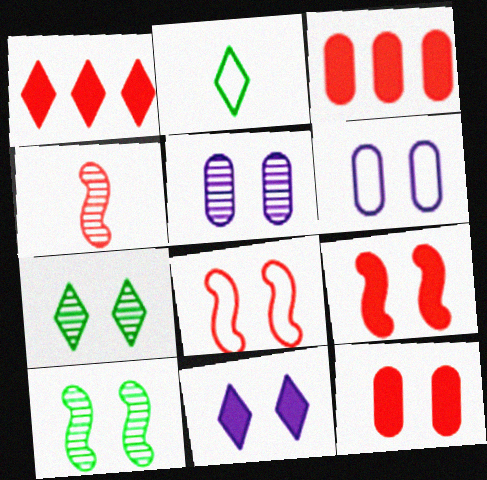[[6, 7, 9]]